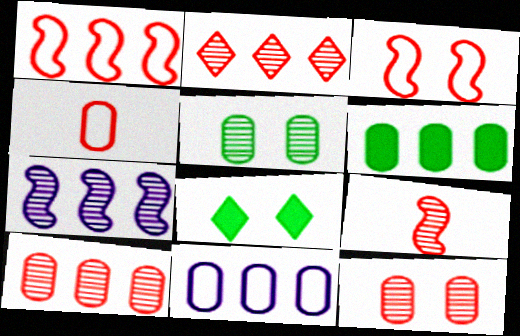[[2, 9, 12], 
[4, 7, 8], 
[6, 10, 11], 
[8, 9, 11]]